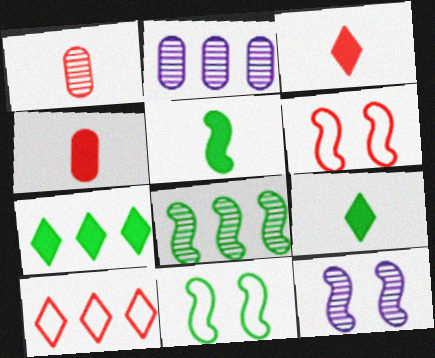[[2, 3, 11], 
[2, 6, 9], 
[5, 8, 11]]